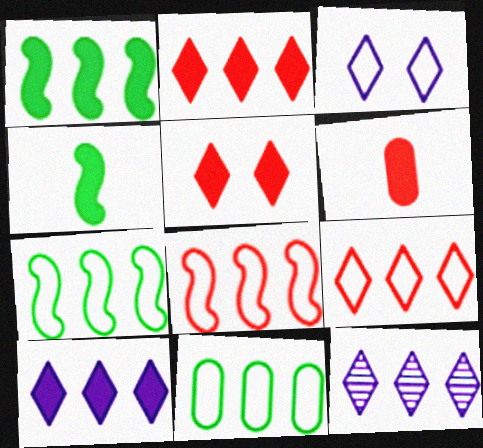[]